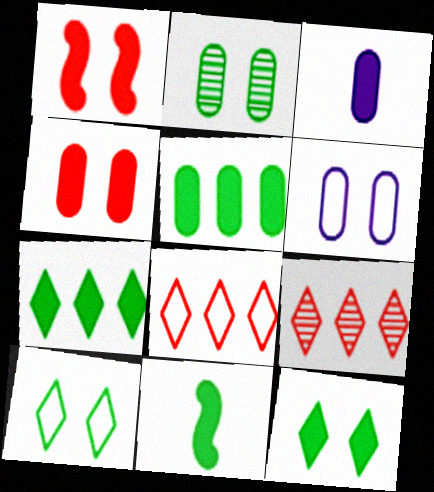[[1, 3, 7], 
[2, 4, 6], 
[3, 4, 5], 
[5, 11, 12], 
[6, 9, 11]]